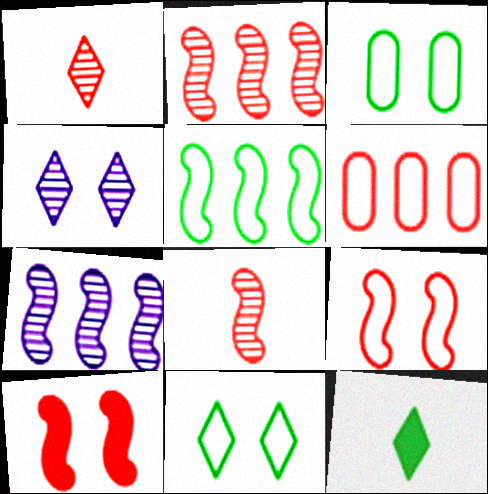[[1, 6, 10], 
[3, 4, 10]]